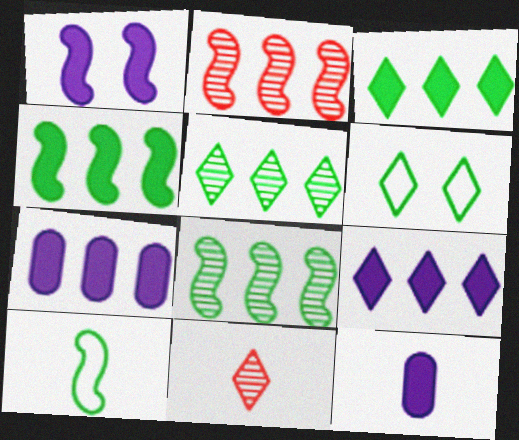[[1, 2, 10], 
[1, 9, 12], 
[2, 6, 12], 
[6, 9, 11], 
[10, 11, 12]]